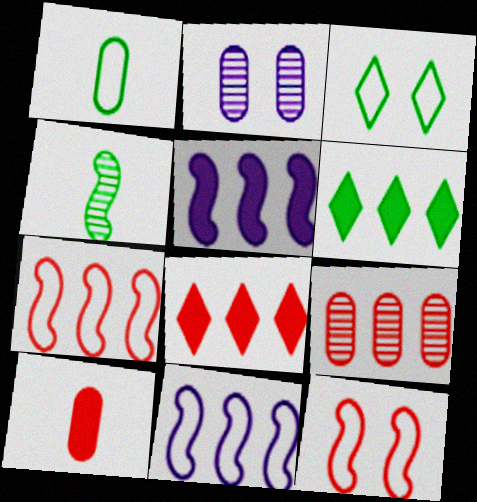[[4, 5, 12], 
[6, 9, 11], 
[7, 8, 9]]